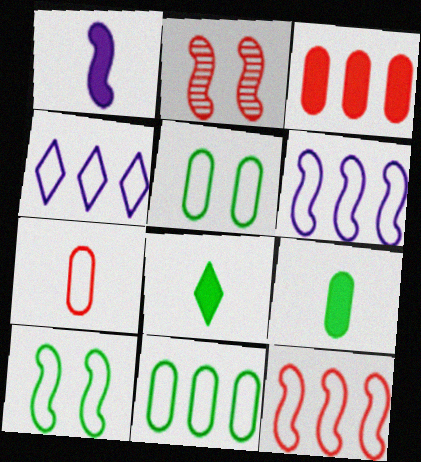[[2, 4, 9], 
[4, 7, 10], 
[4, 11, 12]]